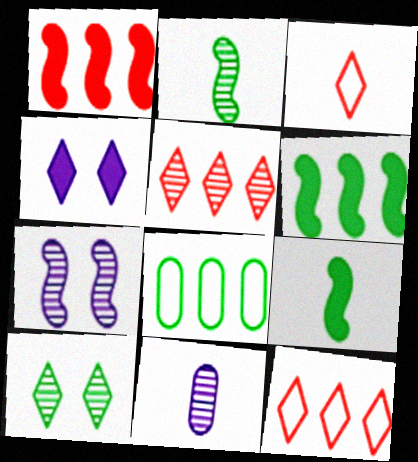[[3, 9, 11], 
[8, 9, 10]]